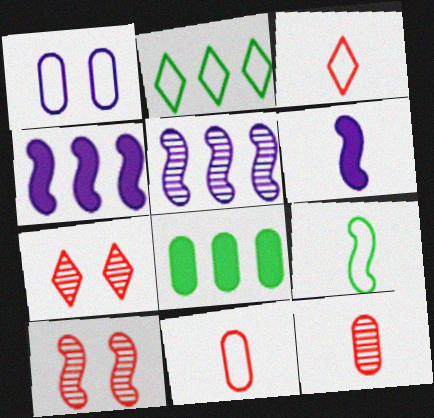[[1, 8, 12], 
[4, 9, 10]]